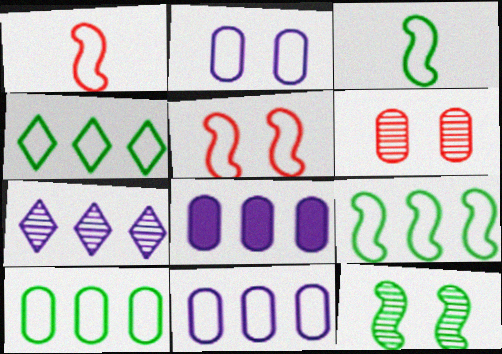[[1, 2, 4], 
[4, 9, 10]]